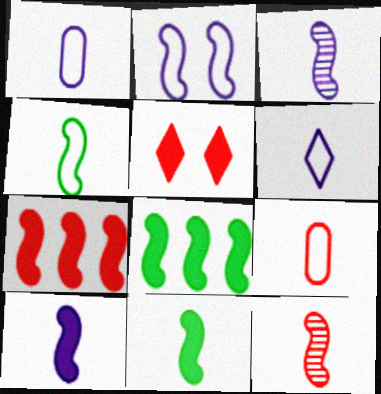[[2, 8, 12], 
[4, 6, 9], 
[4, 10, 12]]